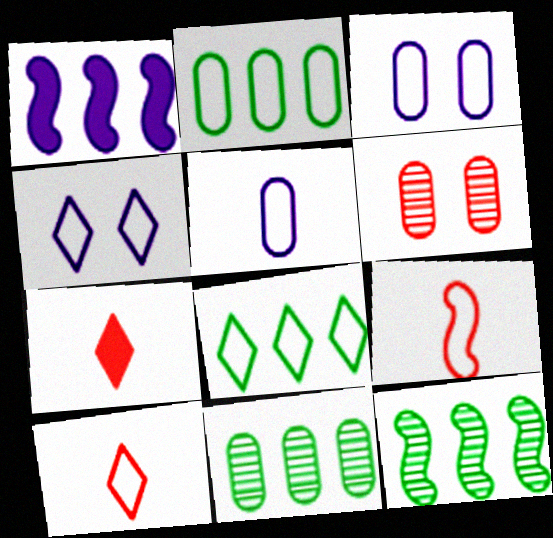[[2, 4, 9], 
[3, 7, 12], 
[3, 8, 9], 
[4, 8, 10]]